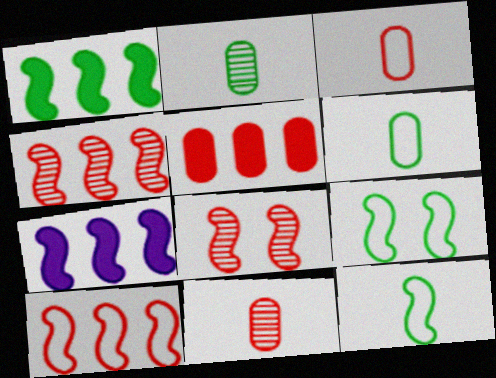[[7, 8, 12]]